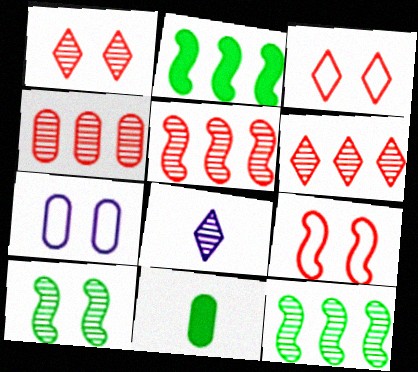[[4, 5, 6], 
[4, 7, 11], 
[4, 8, 10]]